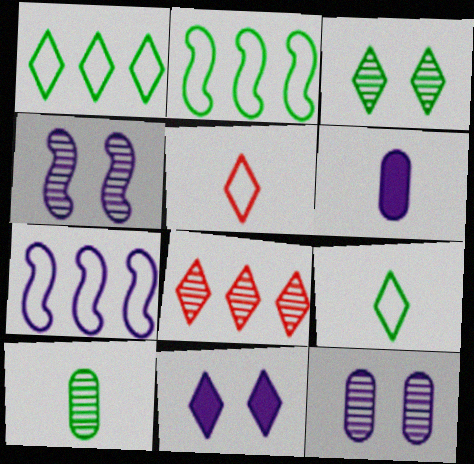[[4, 8, 10], 
[8, 9, 11]]